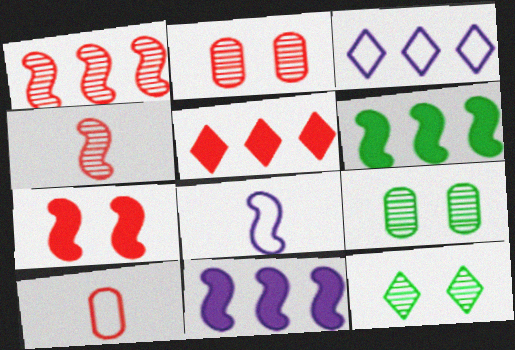[[5, 8, 9], 
[10, 11, 12]]